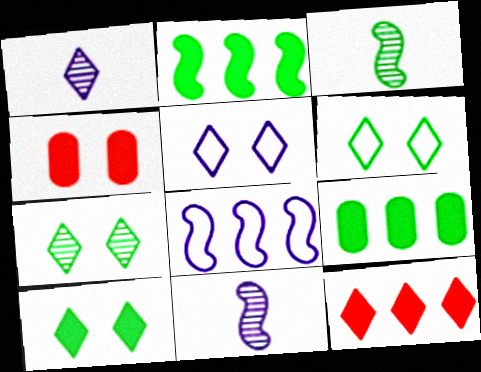[[1, 6, 12], 
[3, 6, 9], 
[6, 7, 10]]